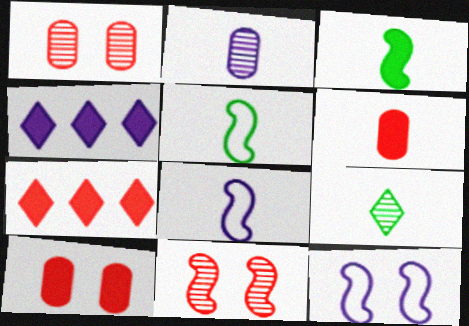[[1, 4, 5], 
[2, 4, 12], 
[3, 4, 10], 
[6, 8, 9]]